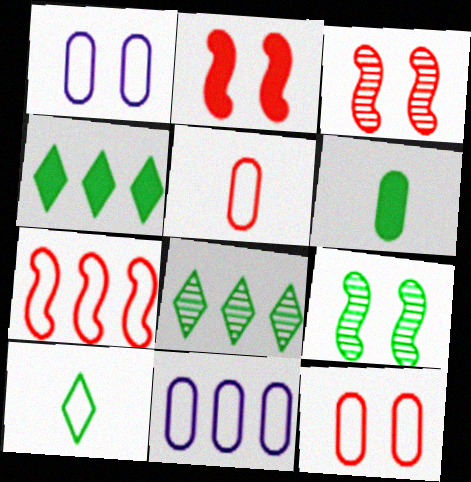[[1, 7, 10]]